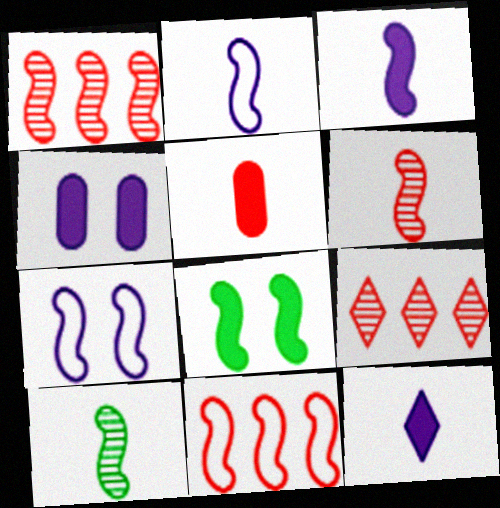[[1, 2, 8]]